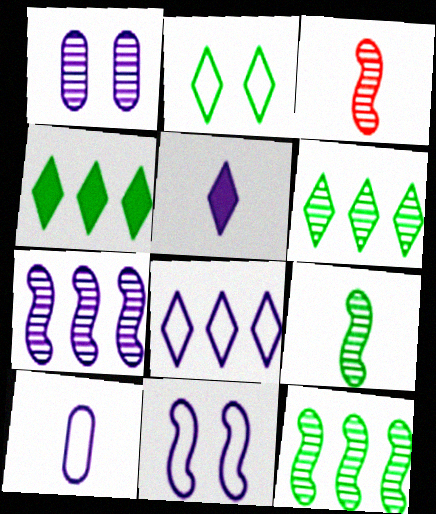[[1, 3, 6], 
[8, 10, 11]]